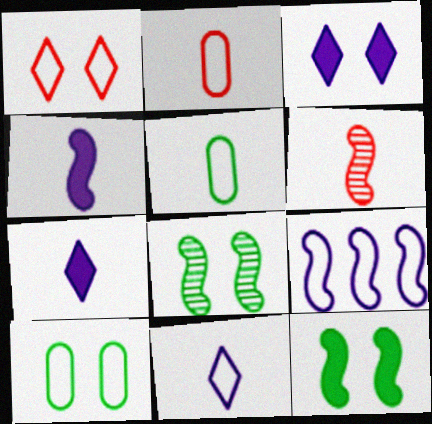[[1, 5, 9], 
[5, 6, 7], 
[6, 9, 12]]